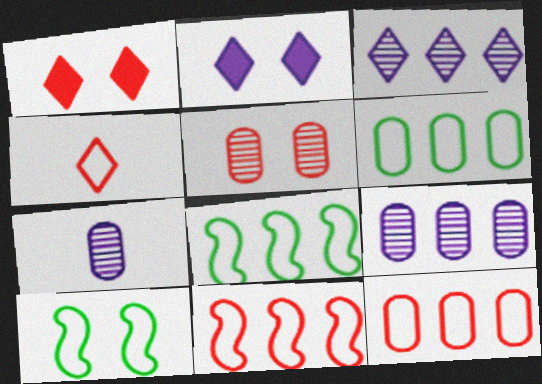[[1, 7, 8], 
[2, 5, 10]]